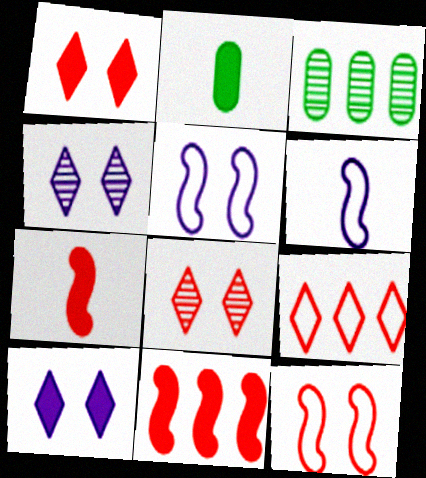[[1, 3, 6], 
[2, 10, 11]]